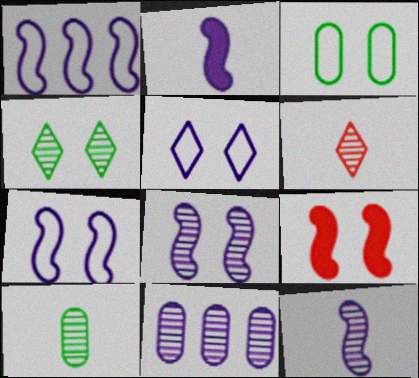[[1, 2, 8], 
[2, 5, 11], 
[6, 10, 12]]